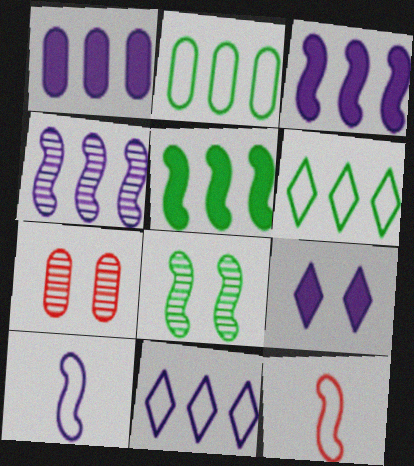[[1, 4, 11], 
[3, 8, 12]]